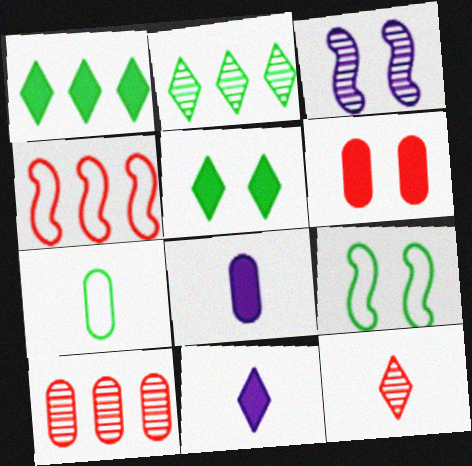[[4, 6, 12], 
[9, 10, 11]]